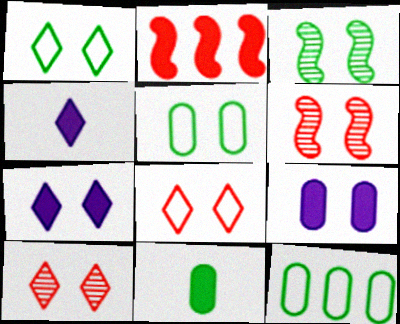[[1, 6, 9], 
[1, 7, 10], 
[2, 7, 11], 
[3, 8, 9], 
[4, 6, 12], 
[5, 6, 7]]